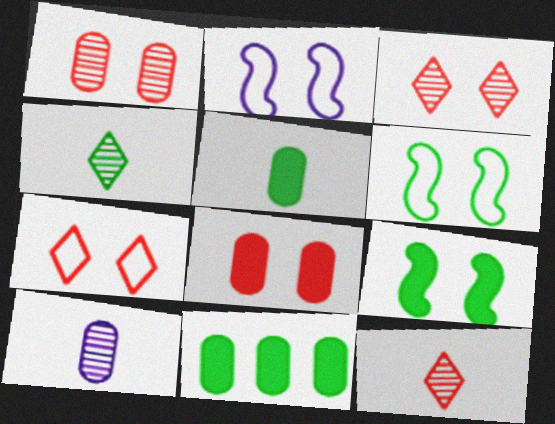[[2, 11, 12], 
[4, 6, 11]]